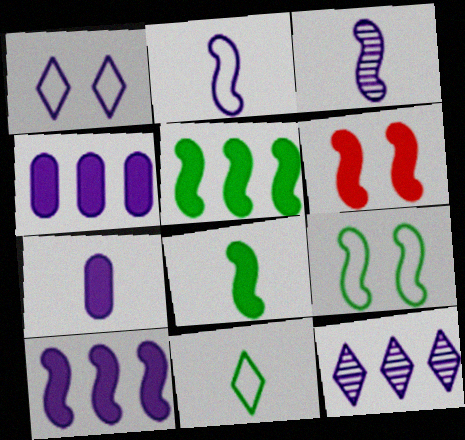[[1, 3, 4], 
[6, 8, 10]]